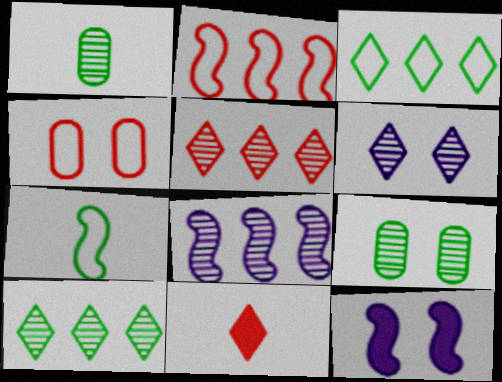[[3, 6, 11]]